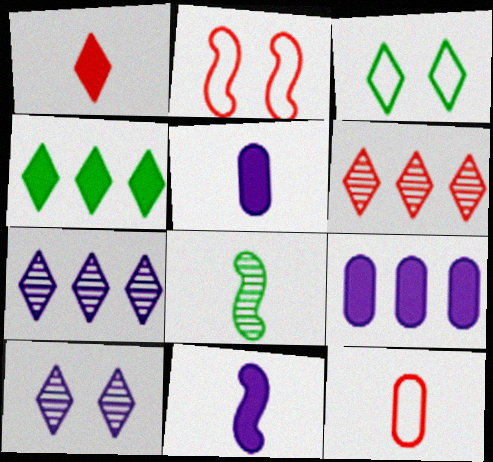[[1, 3, 7]]